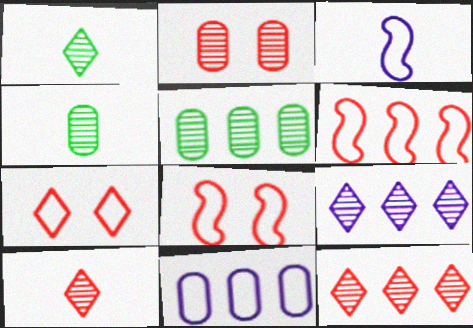[]